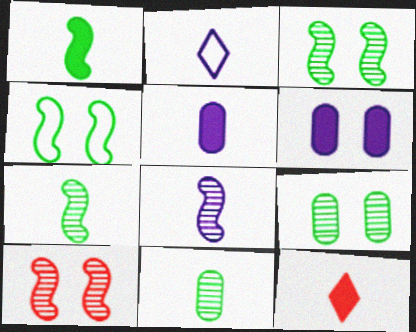[[1, 5, 12], 
[2, 5, 8]]